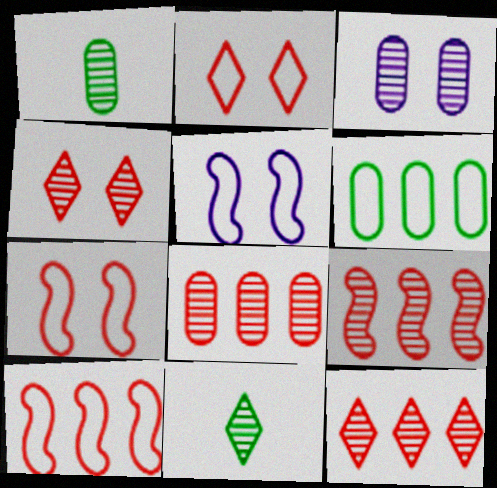[[1, 3, 8], 
[3, 9, 11], 
[8, 9, 12]]